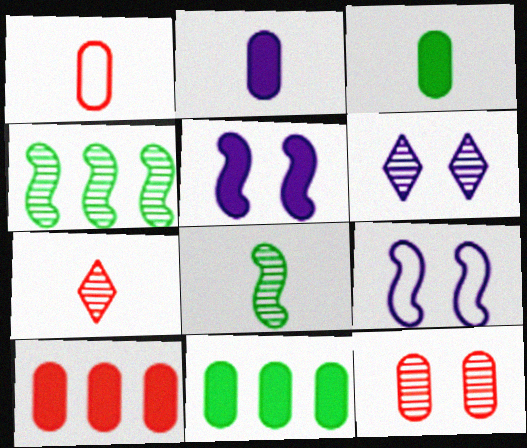[[1, 10, 12], 
[7, 9, 11]]